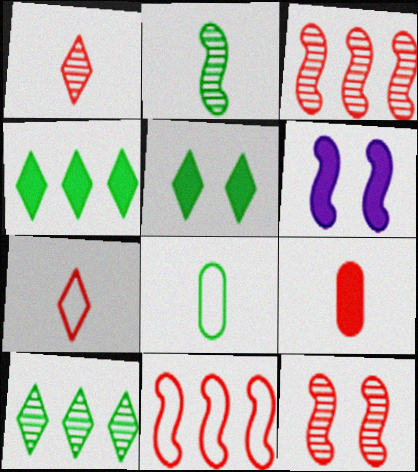[[2, 6, 11], 
[4, 6, 9]]